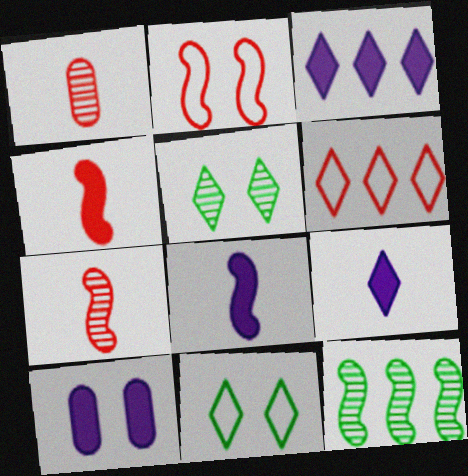[[2, 5, 10], 
[2, 8, 12], 
[3, 8, 10], 
[5, 6, 9]]